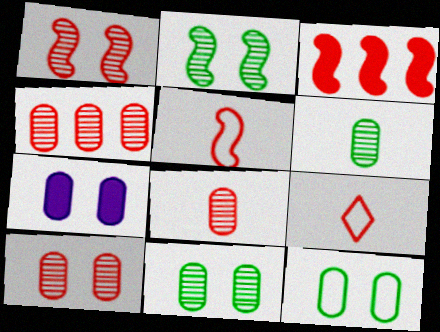[[1, 3, 5], 
[3, 9, 10], 
[4, 8, 10], 
[7, 10, 12]]